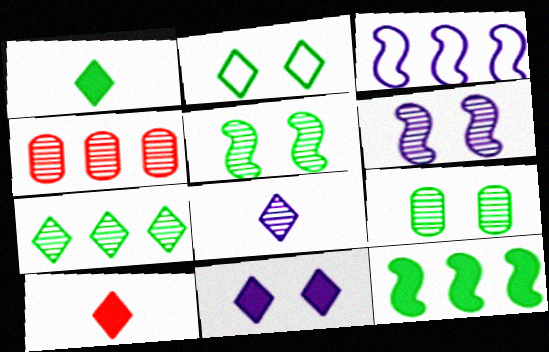[[1, 2, 7], 
[3, 9, 10], 
[4, 5, 8]]